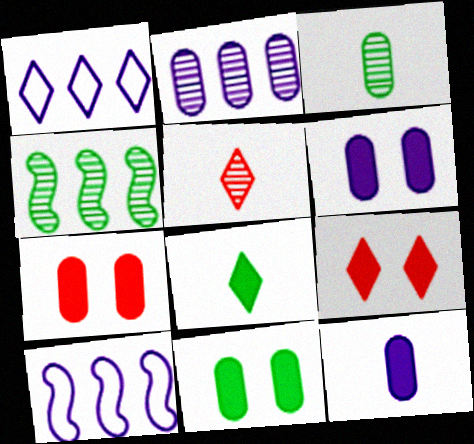[[3, 9, 10], 
[5, 10, 11], 
[6, 7, 11]]